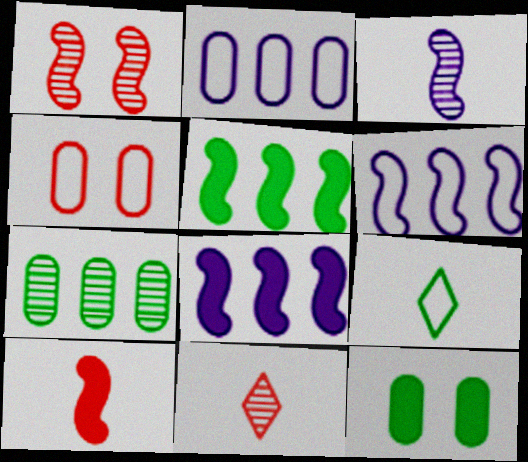[[4, 6, 9], 
[6, 11, 12]]